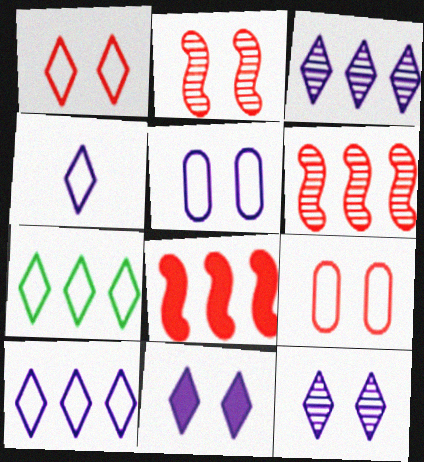[[1, 4, 7], 
[3, 4, 11]]